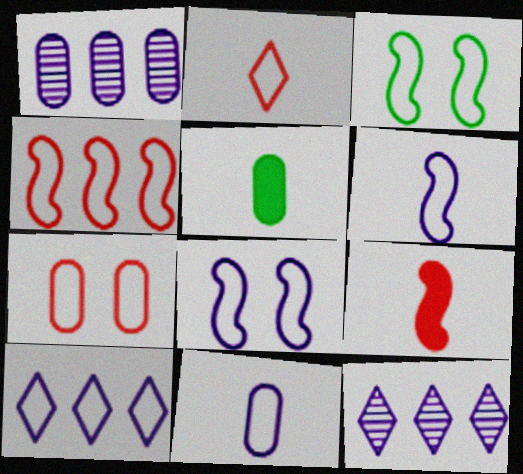[[1, 5, 7], 
[2, 4, 7], 
[3, 4, 6], 
[8, 10, 11]]